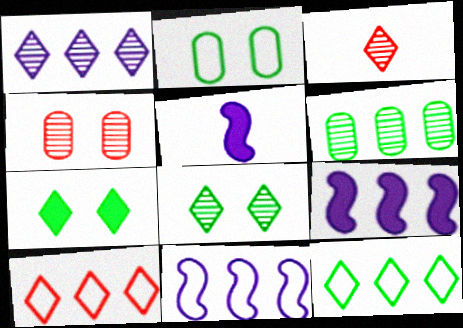[[1, 3, 8], 
[2, 3, 9], 
[4, 5, 12], 
[6, 9, 10]]